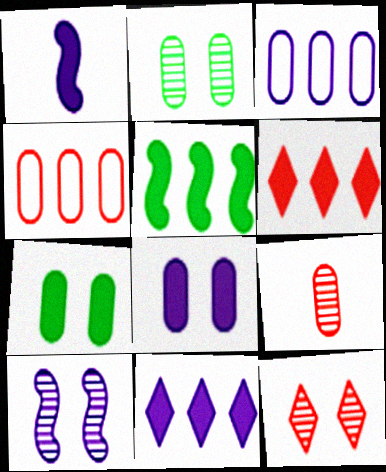[[1, 6, 7], 
[1, 8, 11], 
[2, 10, 12], 
[3, 7, 9]]